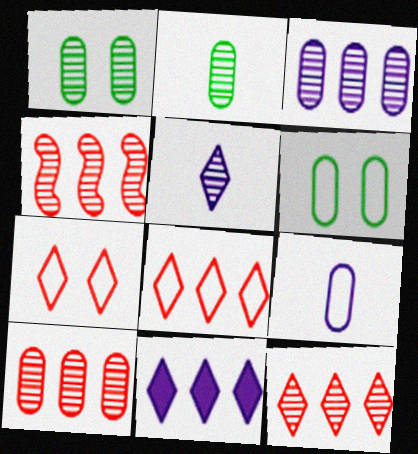[[1, 4, 5], 
[4, 10, 12]]